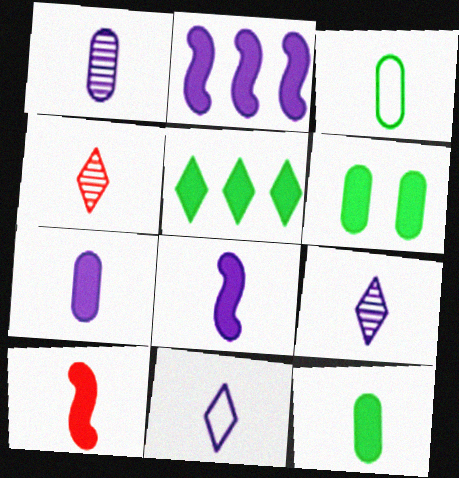[[1, 8, 11], 
[3, 4, 8], 
[3, 9, 10]]